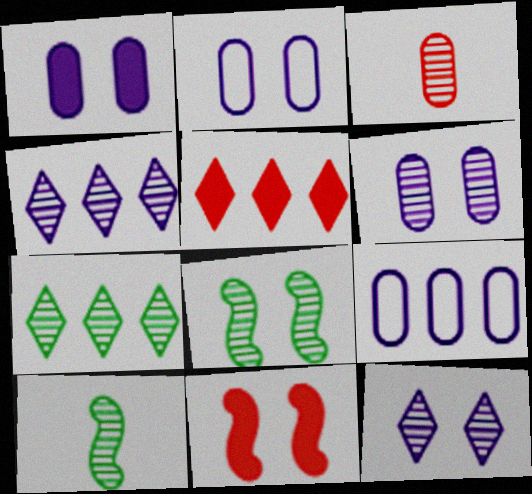[[1, 2, 6], 
[2, 5, 10], 
[3, 4, 8]]